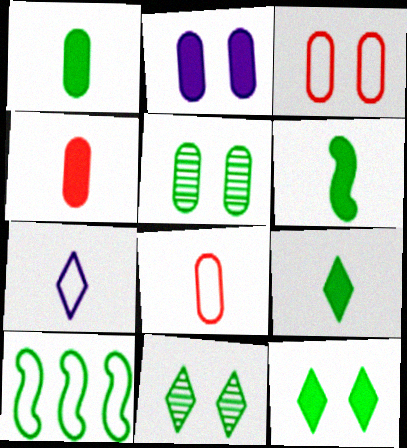[[1, 6, 9], 
[1, 10, 11], 
[2, 3, 5], 
[3, 7, 10], 
[5, 9, 10]]